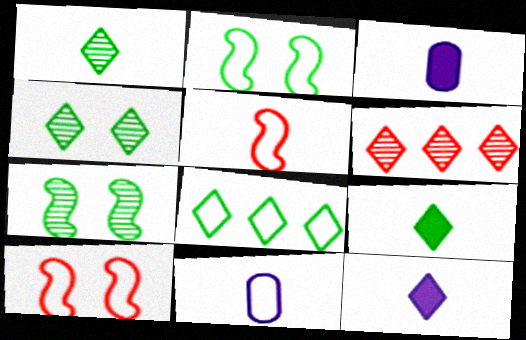[[1, 3, 5], 
[2, 3, 6], 
[4, 8, 9], 
[8, 10, 11]]